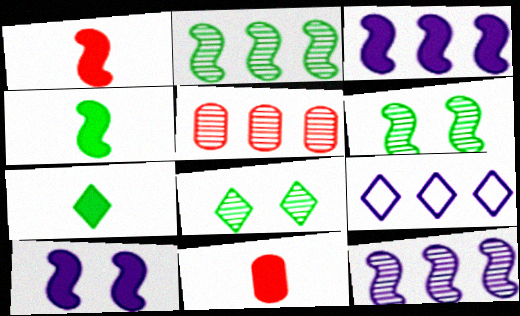[[6, 9, 11]]